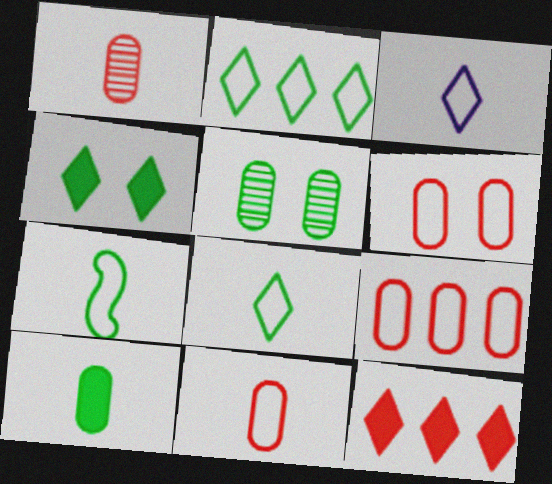[[3, 7, 11], 
[6, 9, 11]]